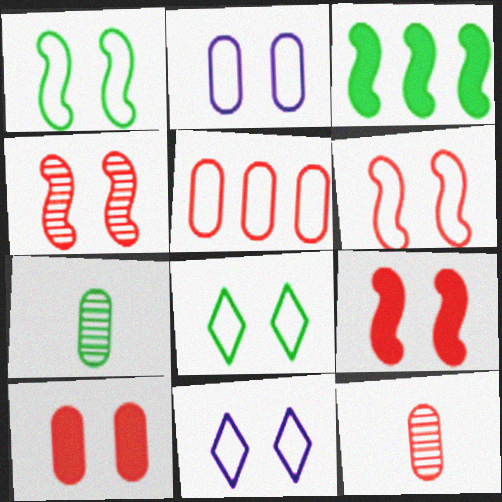[[2, 6, 8], 
[3, 7, 8], 
[3, 11, 12], 
[4, 6, 9], 
[5, 10, 12]]